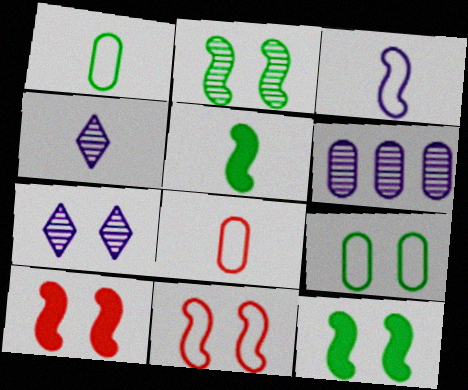[[4, 5, 8], 
[7, 9, 10]]